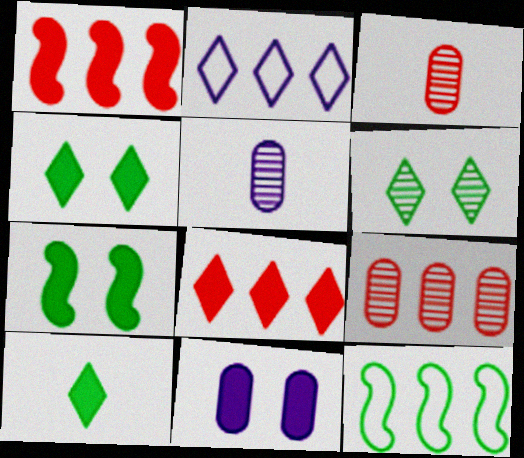[[1, 10, 11], 
[2, 3, 7]]